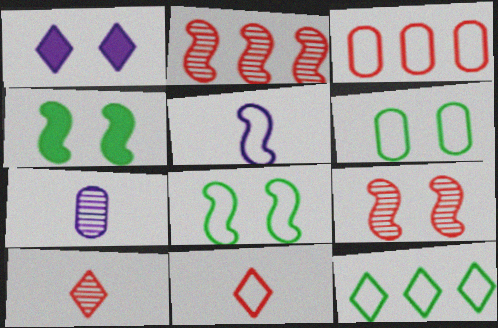[[1, 6, 9], 
[1, 10, 12], 
[2, 4, 5]]